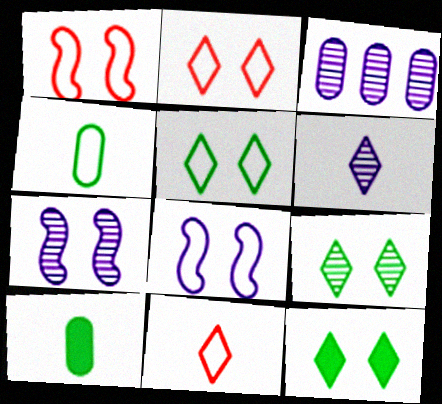[[3, 6, 7], 
[5, 9, 12]]